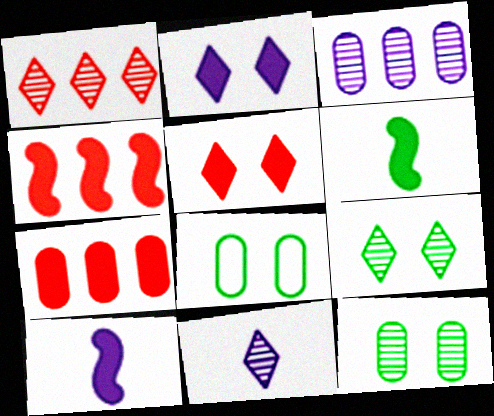[[1, 8, 10], 
[1, 9, 11], 
[2, 6, 7], 
[4, 8, 11]]